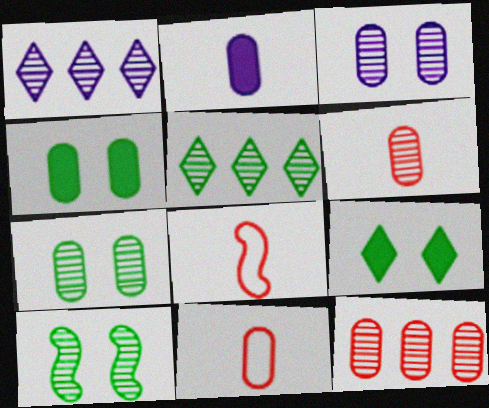[[1, 4, 8], 
[1, 6, 10]]